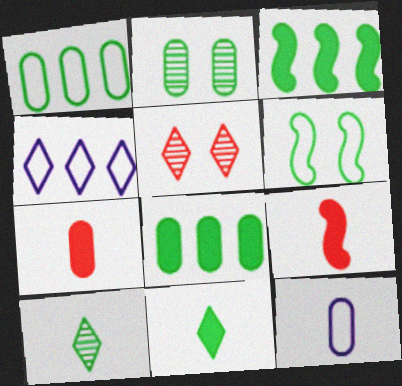[[2, 4, 9], 
[3, 5, 12], 
[4, 5, 11], 
[6, 8, 10], 
[9, 10, 12]]